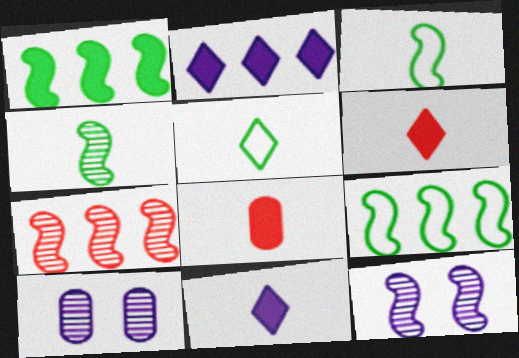[[4, 7, 12], 
[6, 9, 10]]